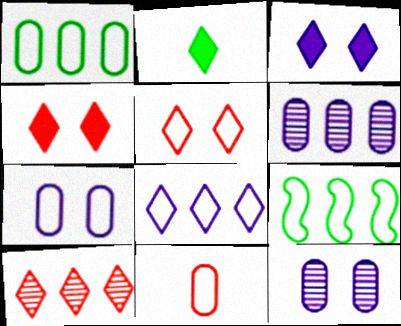[[1, 7, 11]]